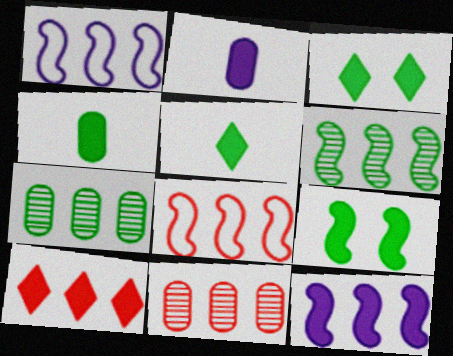[[1, 7, 10], 
[2, 9, 10], 
[6, 8, 12], 
[8, 10, 11]]